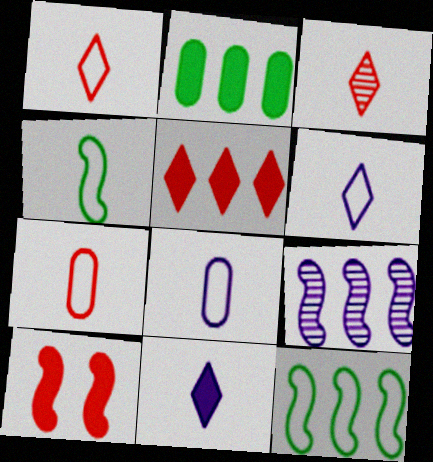[[1, 4, 8], 
[2, 10, 11], 
[4, 6, 7], 
[4, 9, 10]]